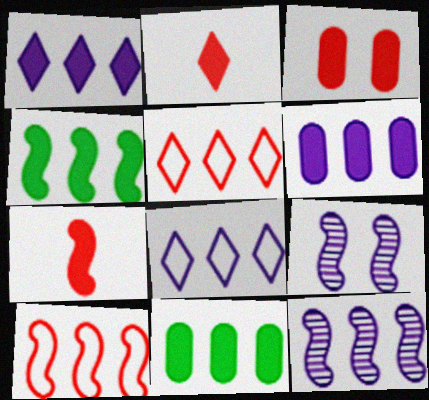[[4, 10, 12], 
[5, 11, 12], 
[6, 8, 12]]